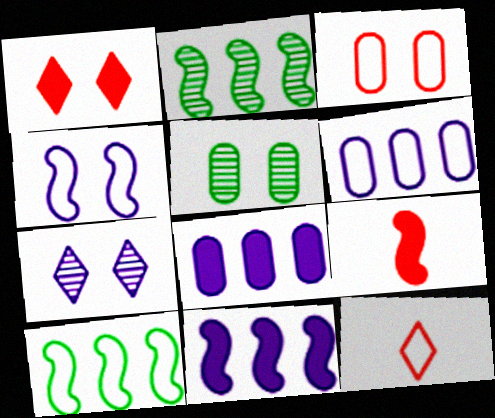[[1, 4, 5], 
[2, 4, 9], 
[5, 11, 12]]